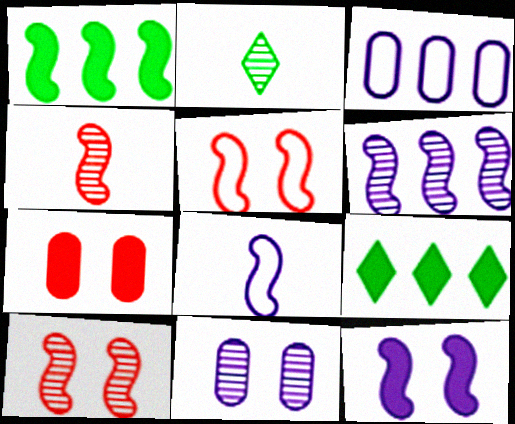[[1, 8, 10], 
[6, 8, 12]]